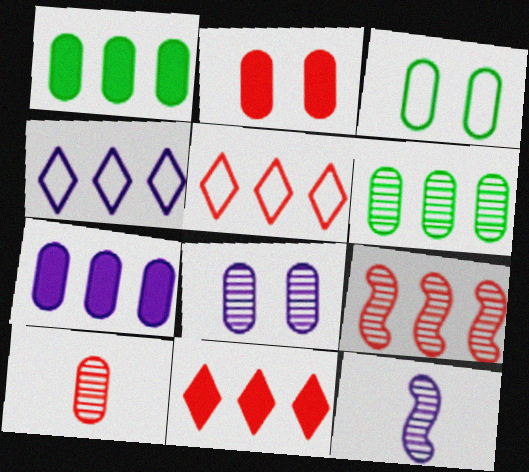[[1, 4, 9], 
[2, 3, 8], 
[3, 7, 10], 
[3, 11, 12], 
[6, 8, 10]]